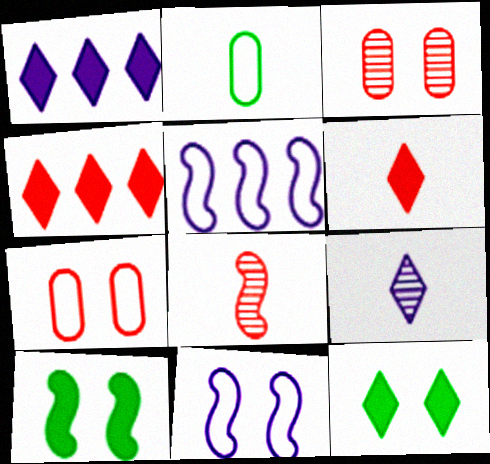[[1, 6, 12], 
[3, 11, 12], 
[4, 7, 8], 
[5, 8, 10]]